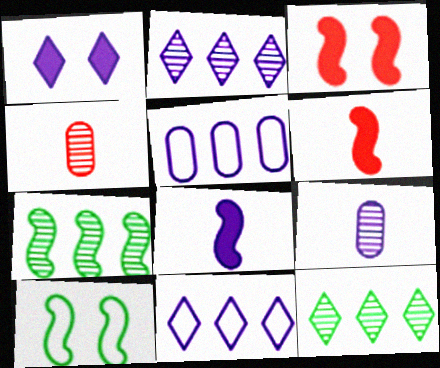[]